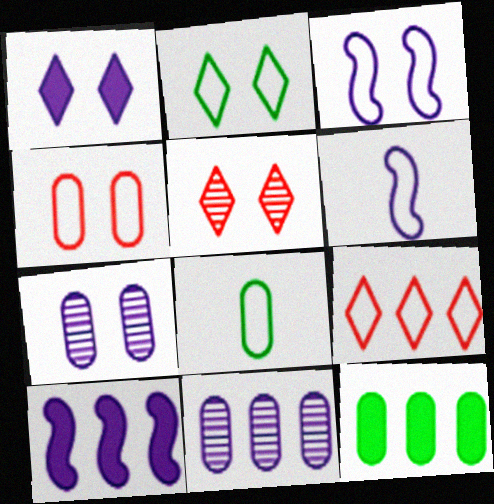[[1, 2, 5], 
[1, 3, 7], 
[1, 6, 11], 
[2, 3, 4], 
[3, 8, 9], 
[5, 6, 12], 
[5, 8, 10]]